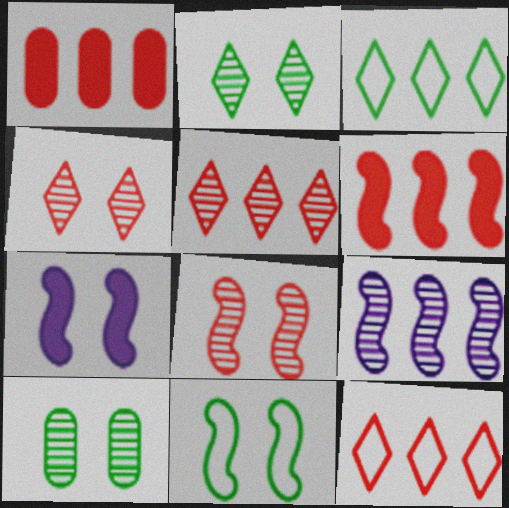[[1, 3, 9], 
[7, 8, 11]]